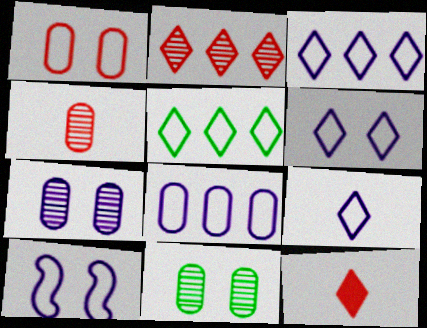[[3, 6, 9], 
[8, 9, 10]]